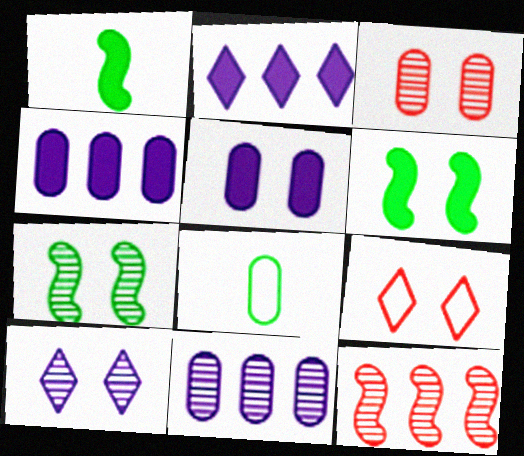[[1, 9, 11], 
[3, 4, 8], 
[3, 7, 10], 
[5, 7, 9]]